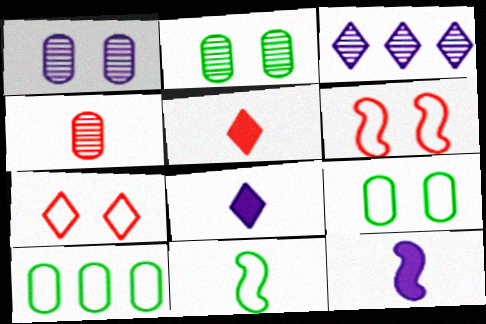[[4, 8, 11]]